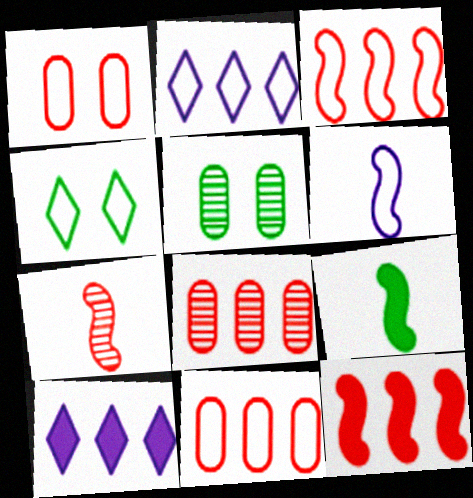[[4, 6, 11], 
[6, 7, 9]]